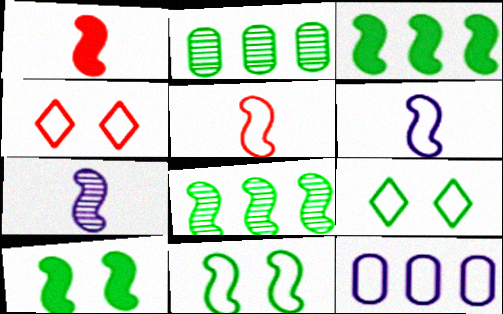[[5, 9, 12]]